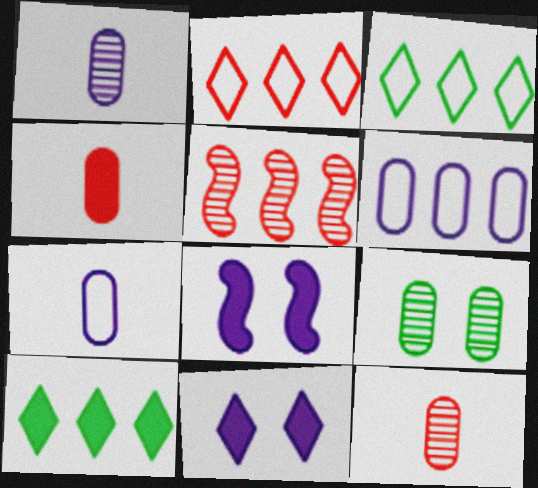[[3, 8, 12], 
[4, 6, 9], 
[4, 8, 10], 
[5, 6, 10]]